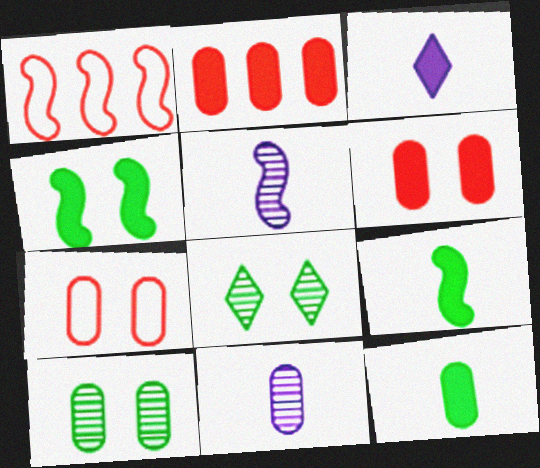[[1, 3, 10], 
[1, 4, 5], 
[2, 3, 4]]